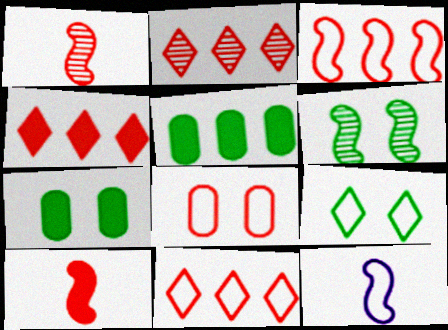[[1, 4, 8], 
[2, 4, 11], 
[2, 7, 12], 
[2, 8, 10], 
[6, 7, 9]]